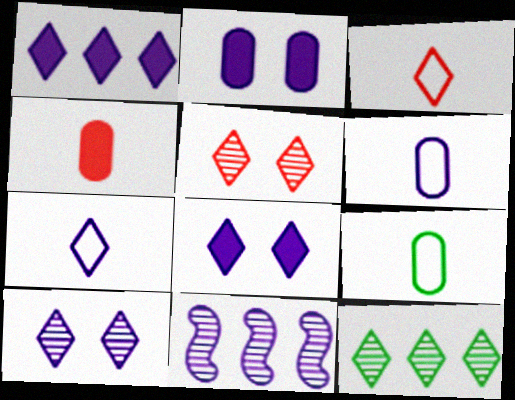[[1, 7, 10], 
[2, 7, 11], 
[3, 8, 12], 
[6, 8, 11]]